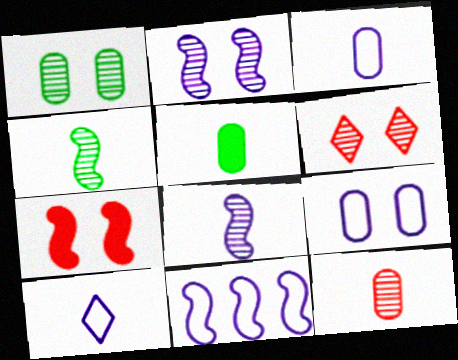[[1, 2, 6], 
[3, 5, 12], 
[4, 7, 11], 
[5, 6, 11], 
[9, 10, 11]]